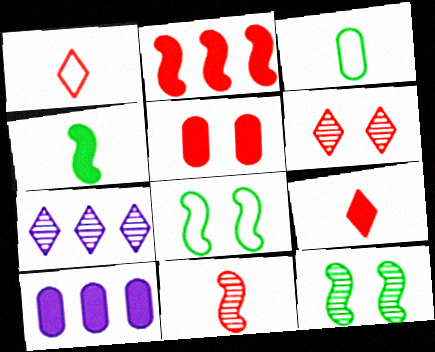[[1, 10, 12], 
[2, 5, 9]]